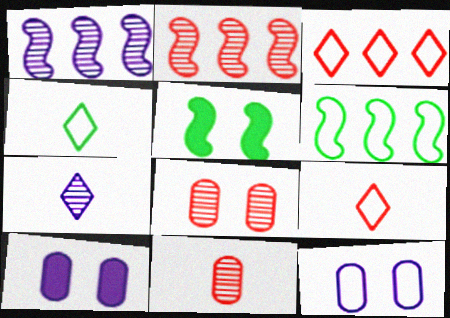[[2, 4, 10], 
[6, 9, 12]]